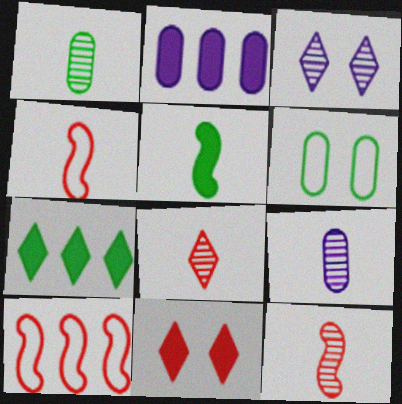[[2, 5, 11]]